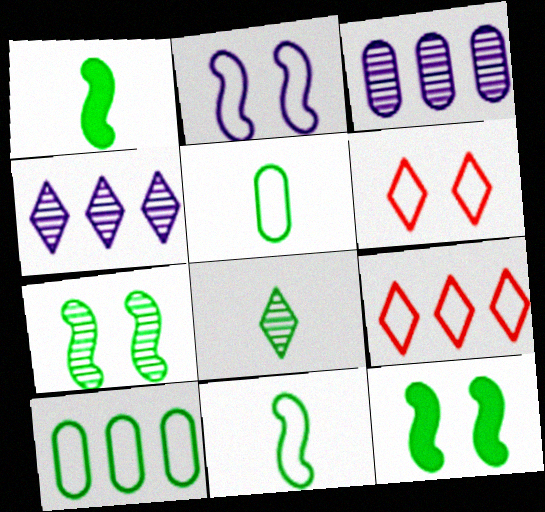[[1, 3, 6], 
[1, 5, 8], 
[2, 5, 9], 
[8, 10, 12]]